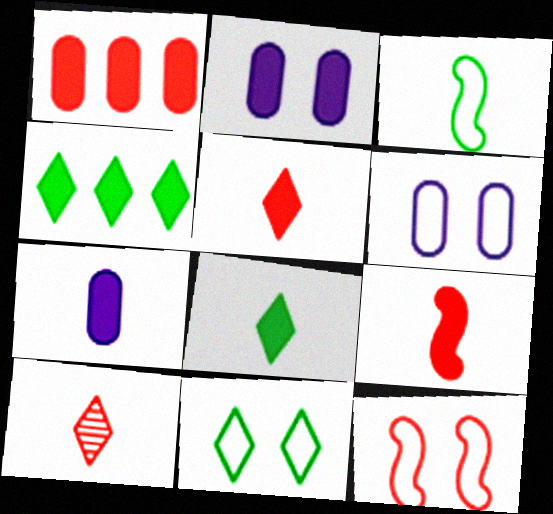[[1, 10, 12], 
[2, 4, 9], 
[3, 7, 10], 
[6, 11, 12], 
[7, 8, 9]]